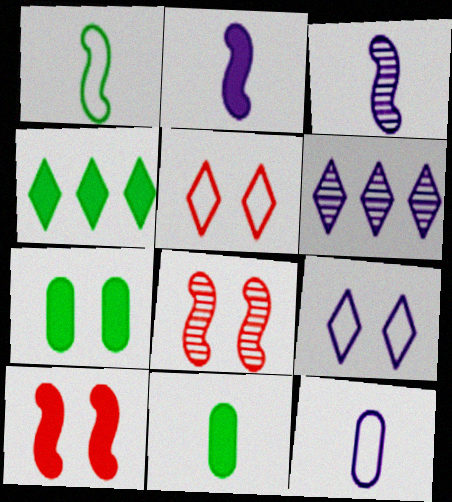[[4, 8, 12], 
[7, 8, 9]]